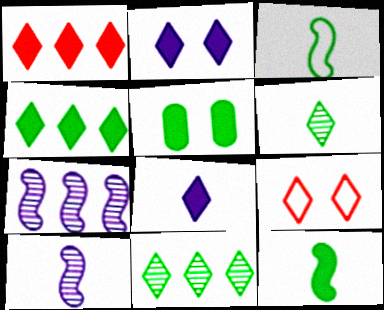[[3, 5, 11], 
[4, 5, 12], 
[8, 9, 11]]